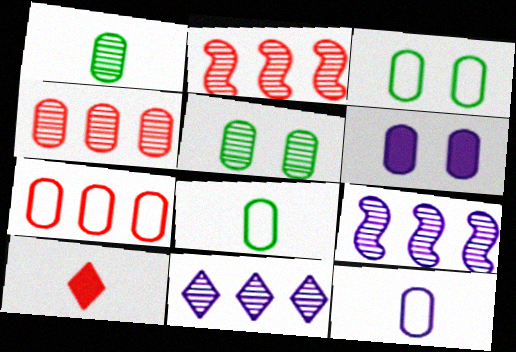[[1, 6, 7], 
[3, 7, 12], 
[3, 9, 10], 
[4, 6, 8]]